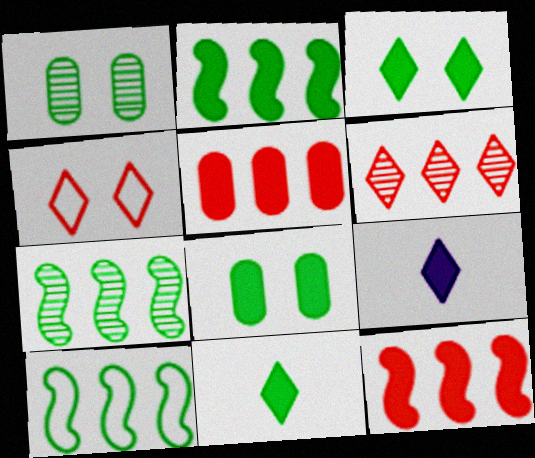[[1, 10, 11], 
[2, 7, 10], 
[2, 8, 11], 
[8, 9, 12]]